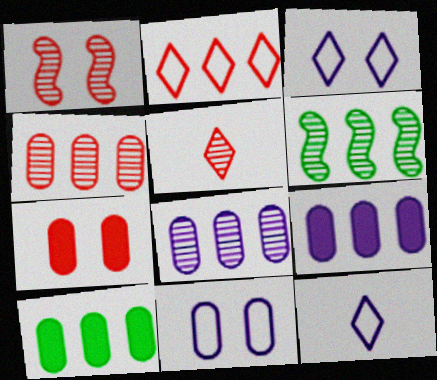[[1, 4, 5], 
[1, 10, 12], 
[2, 6, 9], 
[6, 7, 12]]